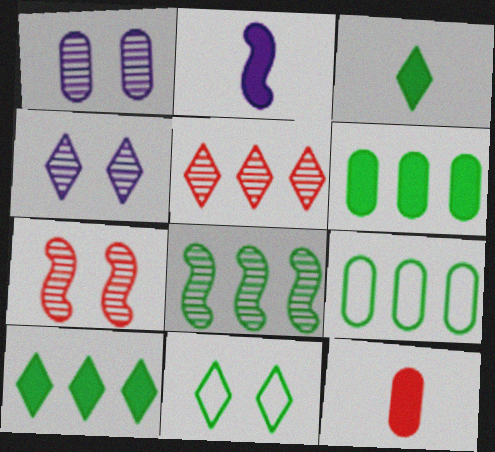[[1, 9, 12], 
[2, 3, 12], 
[8, 9, 10]]